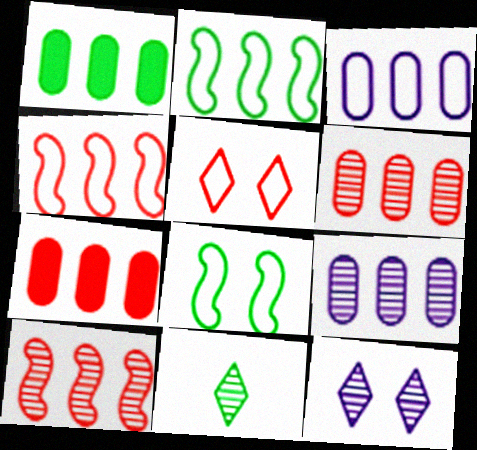[[1, 3, 6], 
[1, 8, 11]]